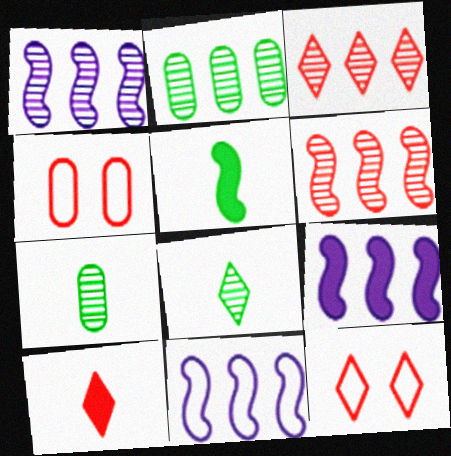[[1, 2, 3], 
[1, 9, 11], 
[3, 10, 12], 
[4, 6, 10], 
[4, 8, 9], 
[7, 9, 12]]